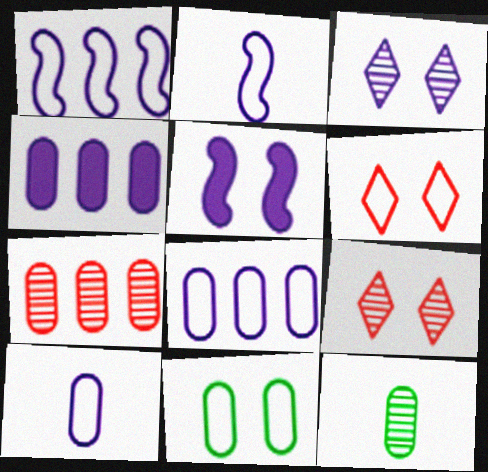[[2, 3, 4], 
[5, 9, 11]]